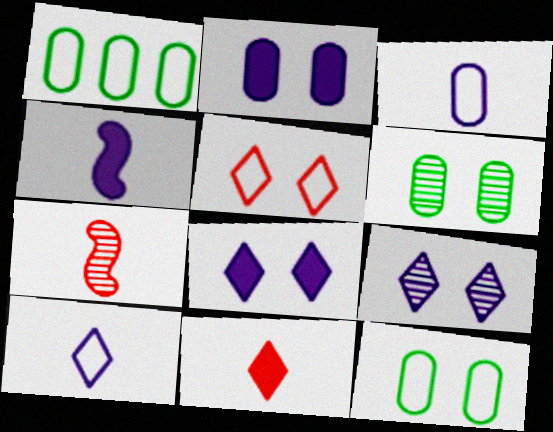[[1, 7, 8]]